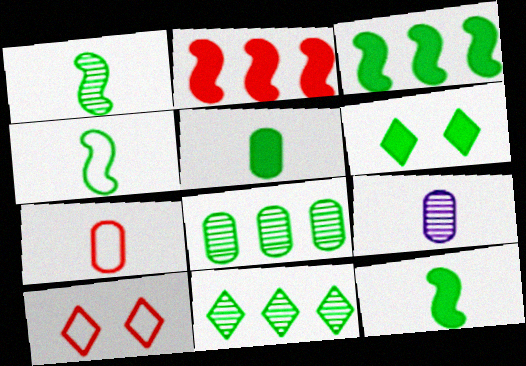[[1, 4, 12], 
[3, 5, 6], 
[3, 9, 10], 
[4, 6, 8], 
[5, 7, 9]]